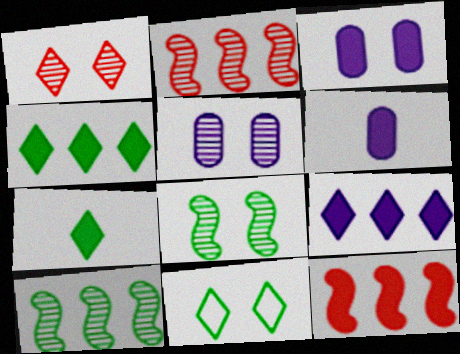[[1, 5, 8], 
[2, 6, 11], 
[3, 7, 12]]